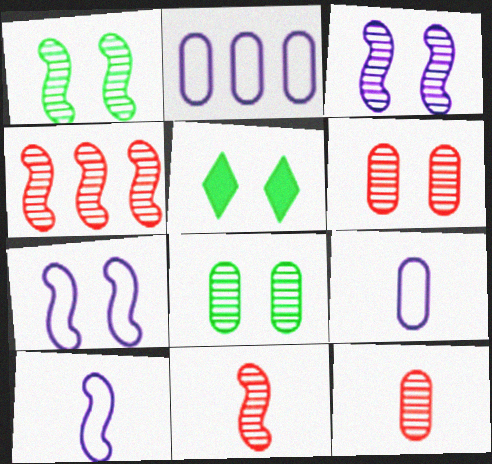[[2, 5, 11], 
[4, 5, 9], 
[5, 6, 7]]